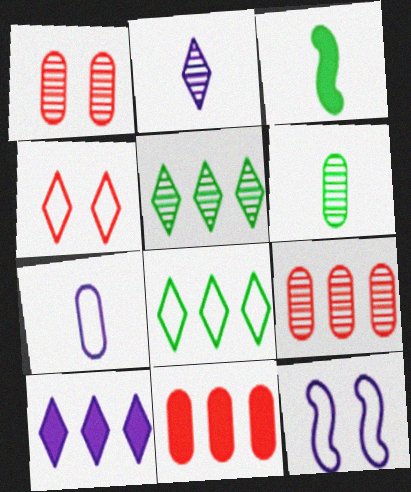[]